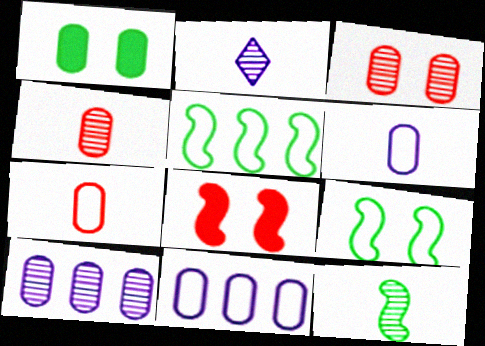[[1, 4, 11], 
[1, 7, 10], 
[2, 4, 12]]